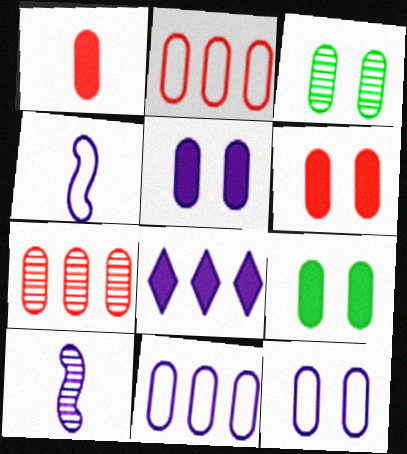[[1, 3, 11], 
[3, 6, 12], 
[5, 6, 9], 
[8, 10, 12]]